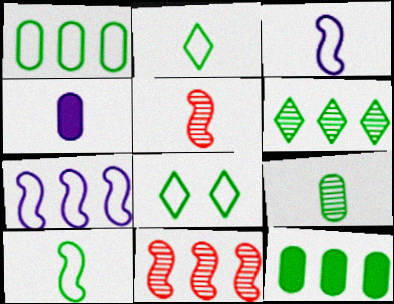[[1, 8, 10], 
[2, 4, 5], 
[4, 8, 11]]